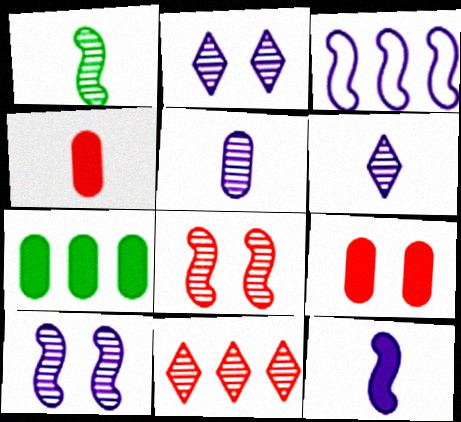[[3, 7, 11], 
[3, 10, 12]]